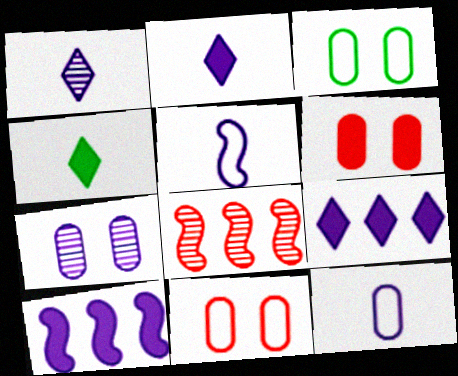[[2, 3, 8], 
[3, 6, 7], 
[4, 6, 10], 
[5, 7, 9]]